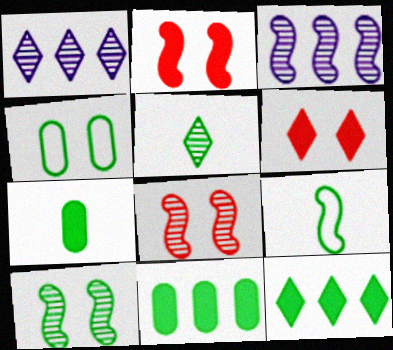[[2, 3, 9], 
[5, 7, 9]]